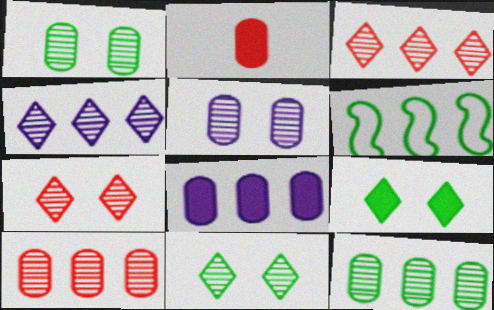[[3, 6, 8]]